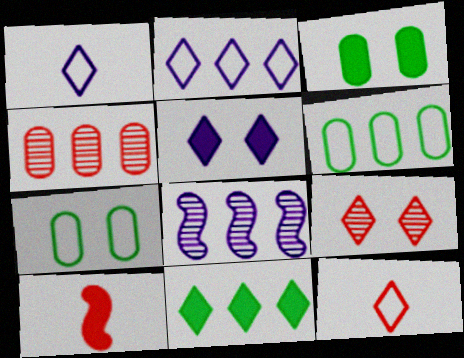[[1, 9, 11], 
[3, 8, 12]]